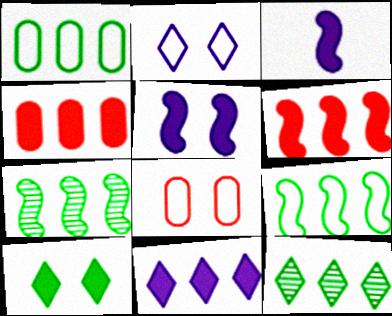[[3, 4, 10], 
[3, 8, 12]]